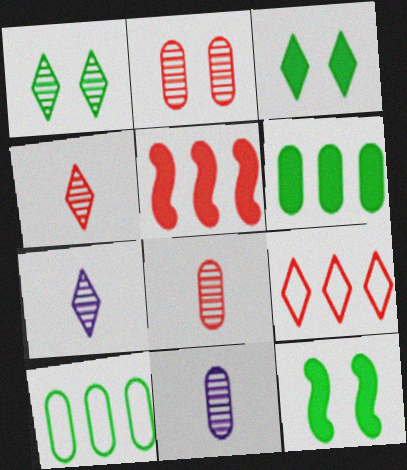[[3, 7, 9], 
[9, 11, 12]]